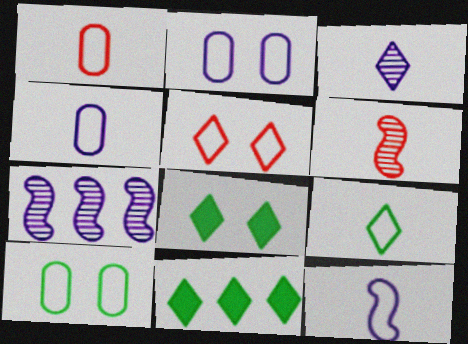[[1, 7, 8], 
[1, 9, 12], 
[2, 6, 11], 
[3, 5, 11]]